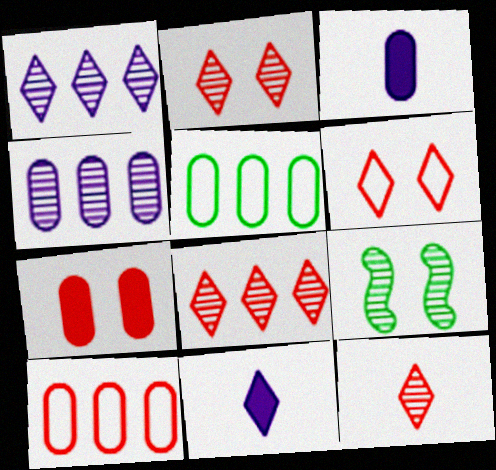[[2, 8, 12], 
[4, 9, 12], 
[9, 10, 11]]